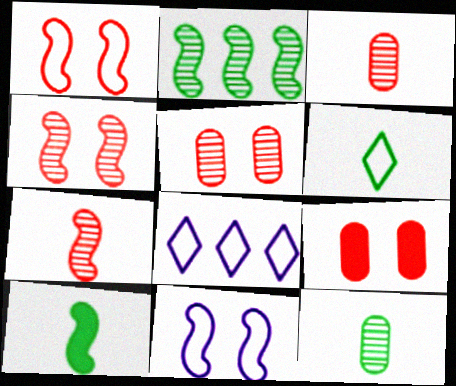[[5, 8, 10], 
[6, 10, 12]]